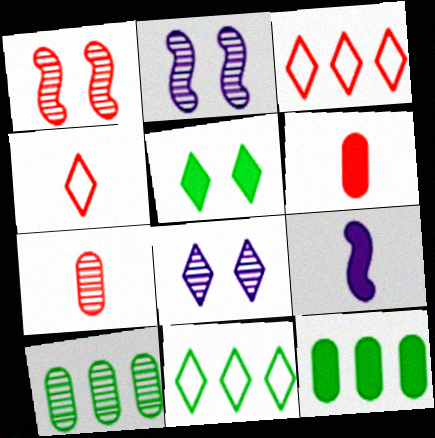[[1, 3, 6], 
[2, 4, 12], 
[2, 6, 11]]